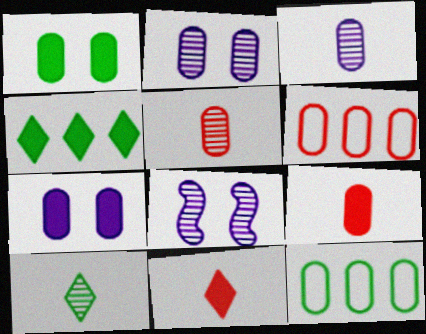[[1, 3, 6], 
[2, 9, 12], 
[5, 7, 12], 
[8, 11, 12]]